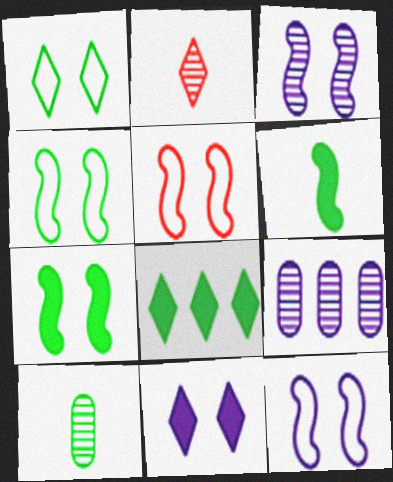[[3, 5, 7], 
[4, 5, 12], 
[4, 8, 10]]